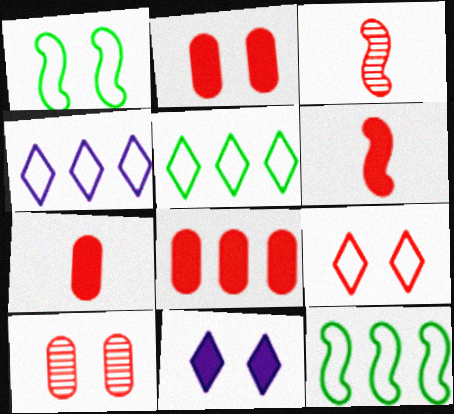[[1, 10, 11], 
[2, 7, 8], 
[3, 8, 9]]